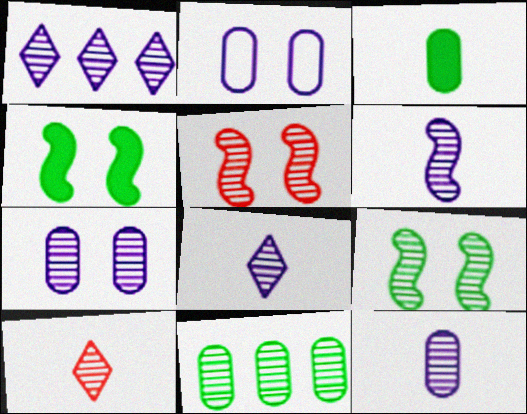[[1, 6, 7], 
[5, 8, 11], 
[6, 8, 12]]